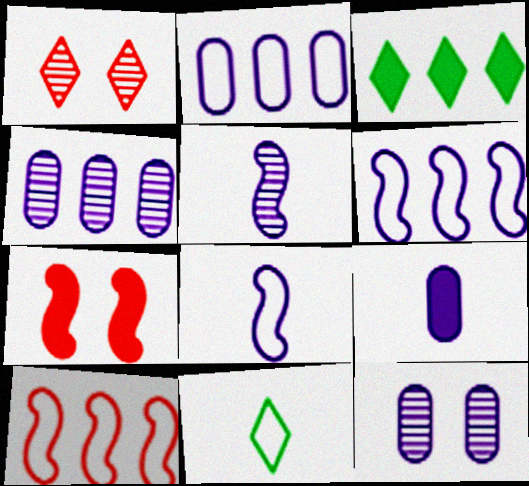[[2, 9, 12], 
[3, 4, 10], 
[3, 7, 9], 
[4, 7, 11]]